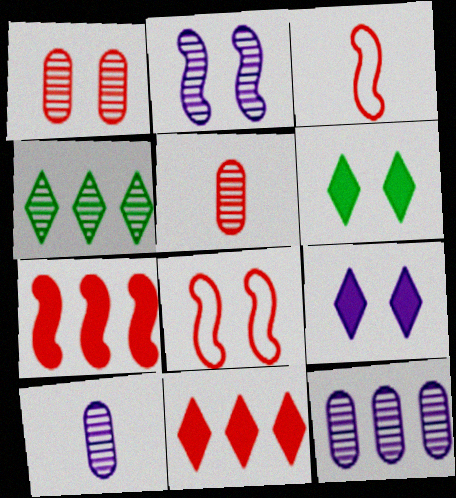[[1, 3, 11], 
[2, 4, 5], 
[3, 6, 12], 
[5, 8, 11]]